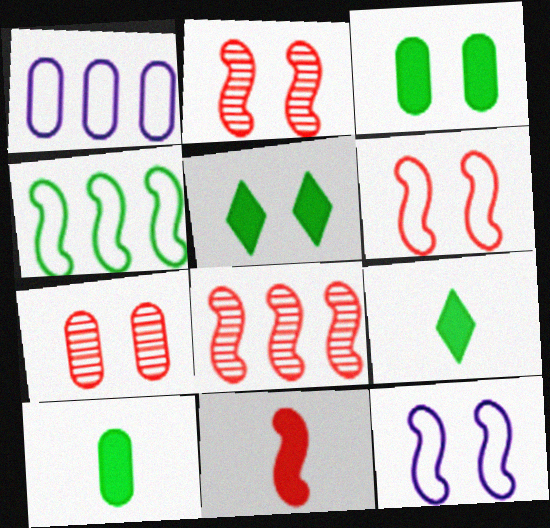[[1, 2, 9], 
[1, 7, 10], 
[5, 7, 12], 
[6, 8, 11]]